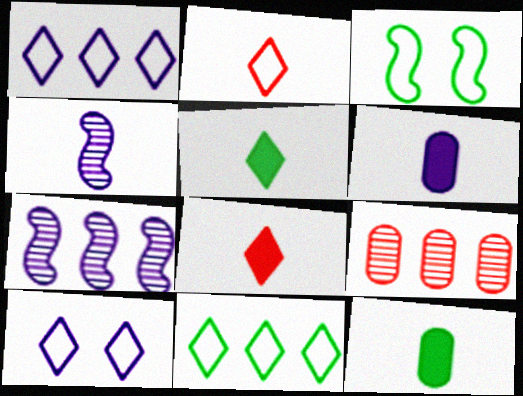[[2, 4, 12], 
[2, 10, 11], 
[6, 7, 10]]